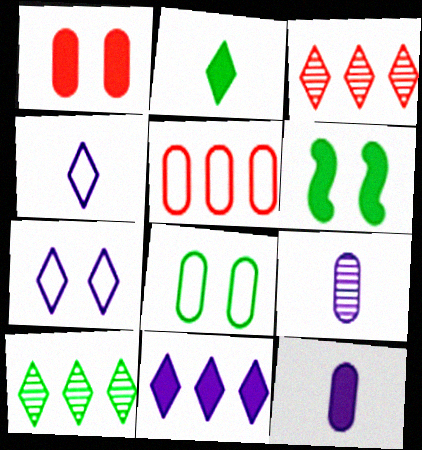[[2, 3, 7]]